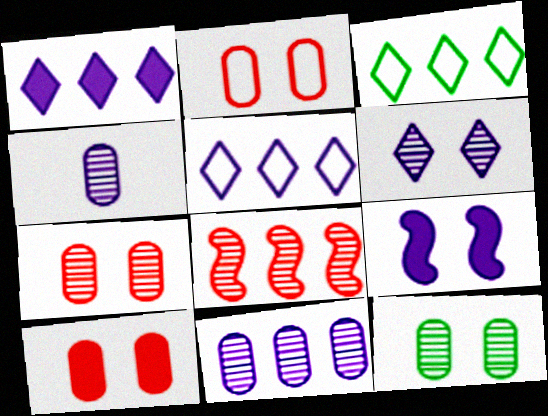[[2, 7, 10], 
[4, 5, 9]]